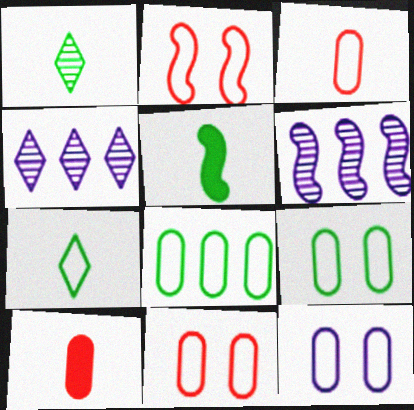[[2, 5, 6], 
[3, 8, 12], 
[4, 5, 11], 
[9, 11, 12]]